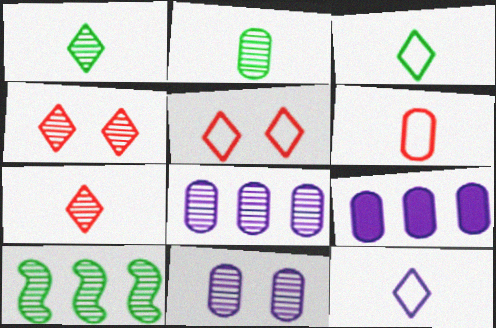[[7, 10, 11]]